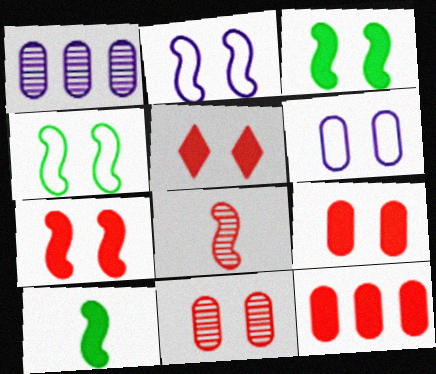[[5, 7, 9]]